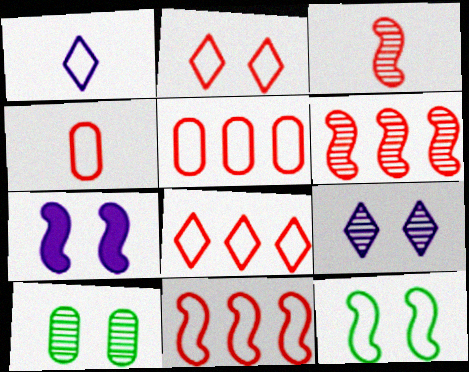[[1, 5, 12], 
[2, 4, 11], 
[2, 7, 10], 
[5, 8, 11]]